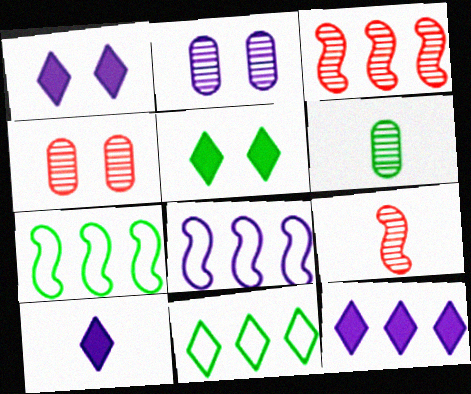[[1, 10, 12], 
[2, 8, 10], 
[4, 7, 10], 
[5, 6, 7]]